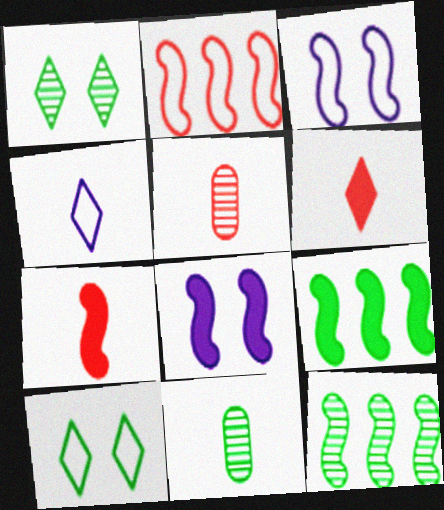[[1, 11, 12], 
[3, 7, 12], 
[4, 7, 11], 
[7, 8, 9], 
[9, 10, 11]]